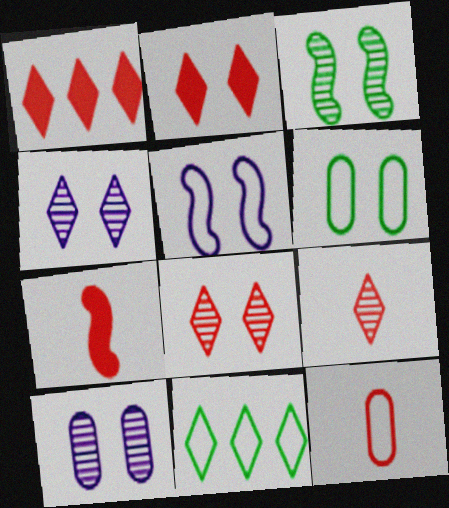[[3, 8, 10], 
[5, 11, 12], 
[7, 9, 12], 
[7, 10, 11]]